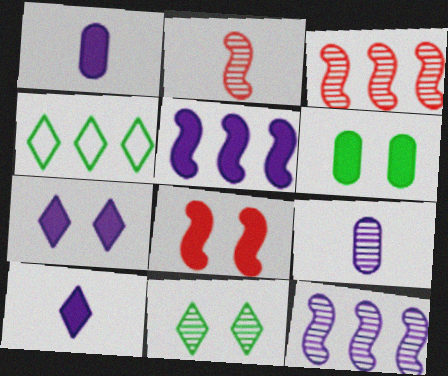[[1, 5, 7], 
[3, 9, 11], 
[4, 8, 9], 
[6, 7, 8]]